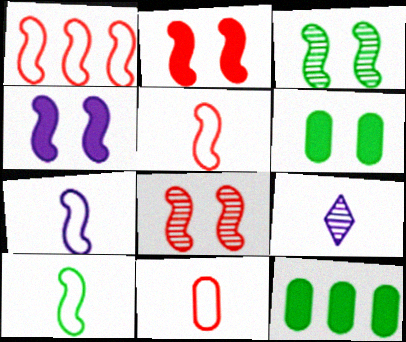[[1, 6, 9], 
[5, 7, 10]]